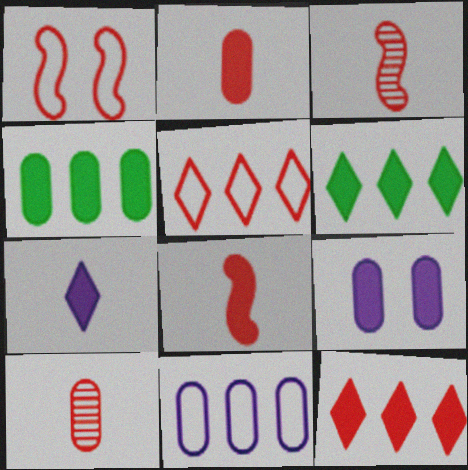[[1, 10, 12], 
[2, 4, 9], 
[6, 8, 9]]